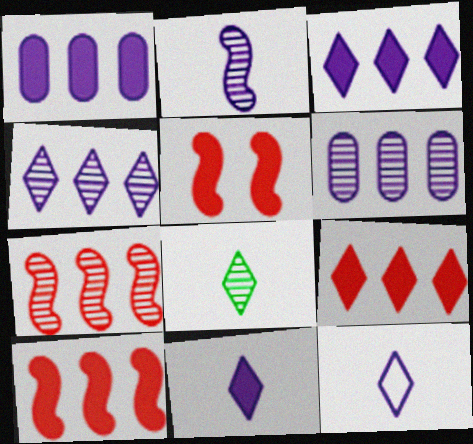[]